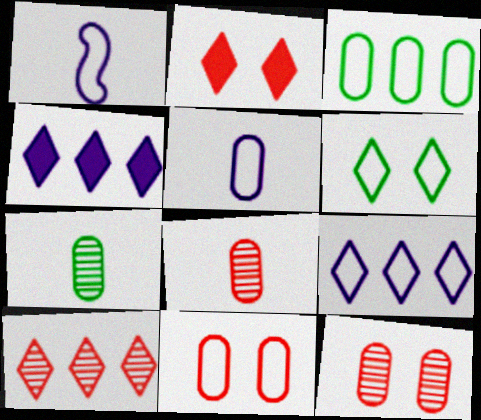[[3, 5, 11]]